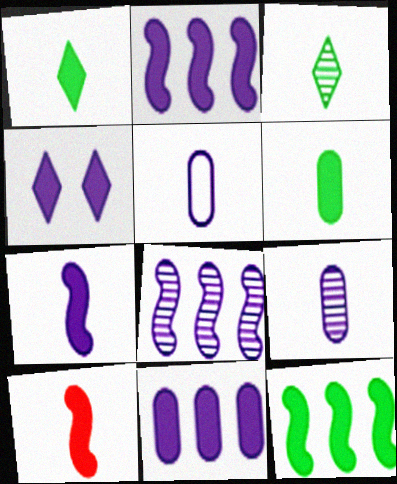[[3, 5, 10], 
[4, 5, 8], 
[4, 7, 11]]